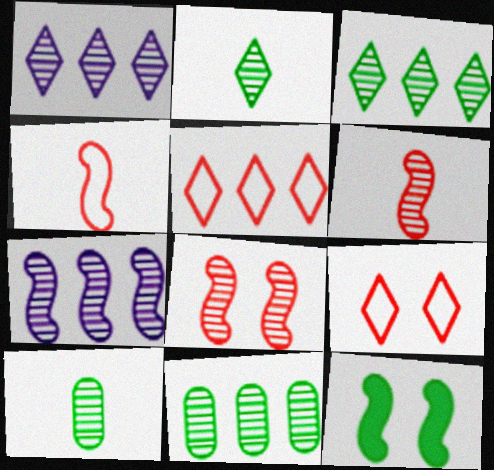[[1, 8, 10], 
[4, 7, 12]]